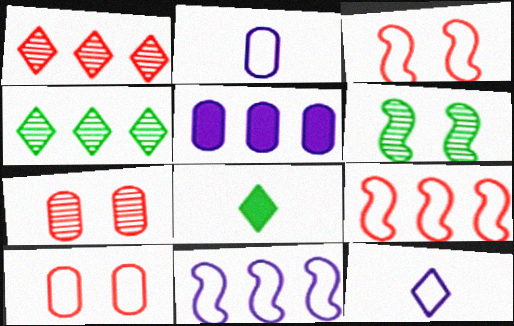[[4, 5, 9], 
[7, 8, 11]]